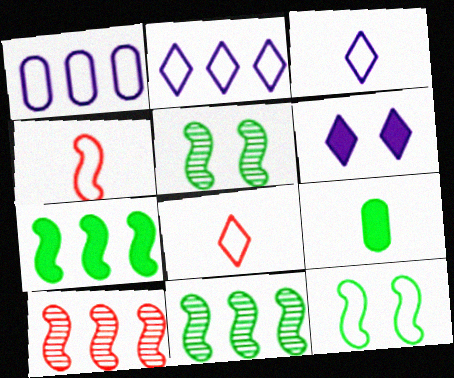[[1, 8, 12]]